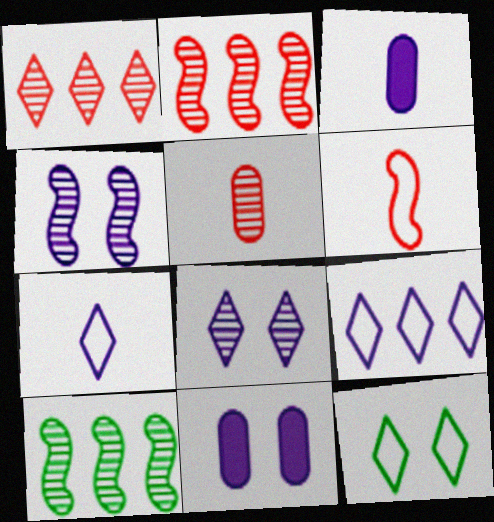[[2, 3, 12], 
[3, 4, 9], 
[5, 8, 10]]